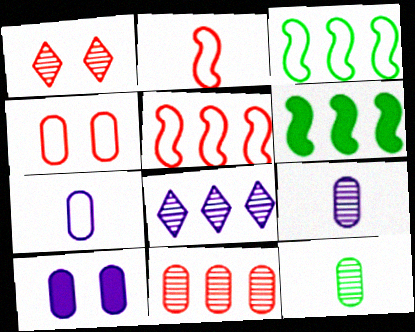[[1, 6, 7]]